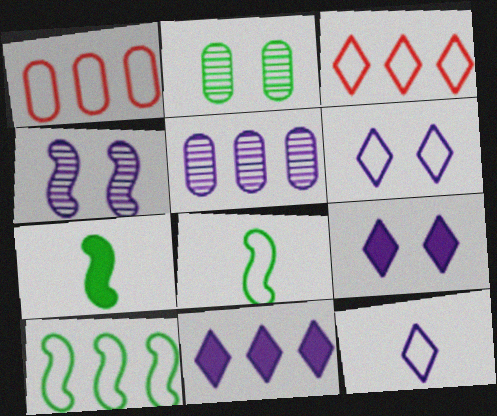[[1, 6, 8]]